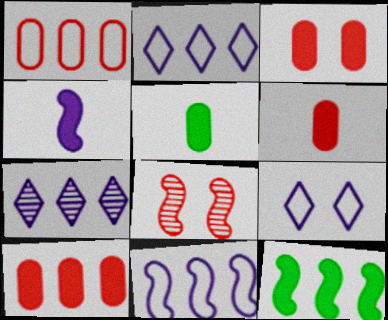[[1, 7, 12], 
[2, 5, 8], 
[3, 6, 10]]